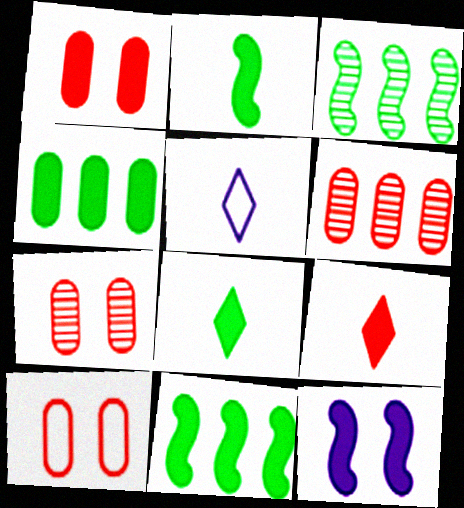[[1, 3, 5], 
[1, 7, 10], 
[4, 9, 12], 
[5, 7, 11]]